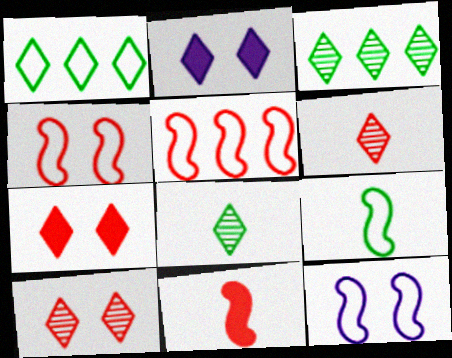[[1, 2, 6], 
[5, 9, 12]]